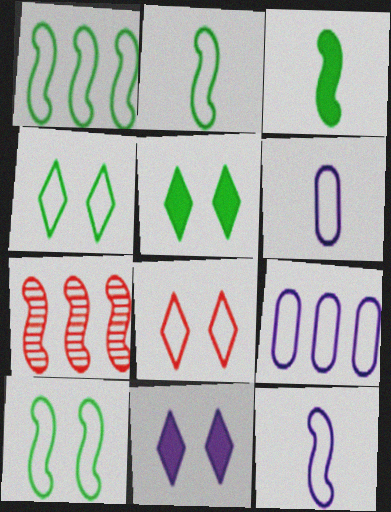[[1, 2, 10], 
[1, 6, 8], 
[2, 8, 9], 
[5, 6, 7]]